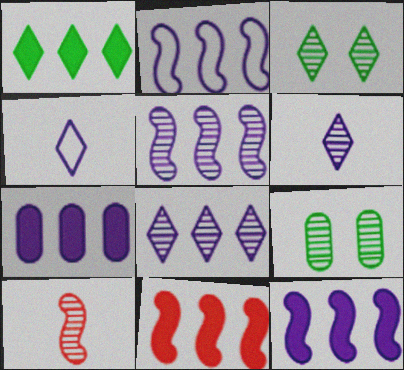[[1, 7, 11], 
[2, 5, 12], 
[2, 7, 8], 
[4, 9, 11], 
[8, 9, 10]]